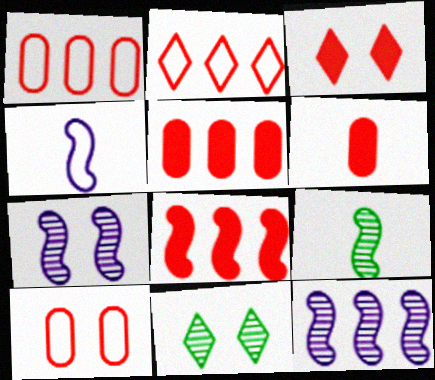[[3, 6, 8], 
[4, 5, 11]]